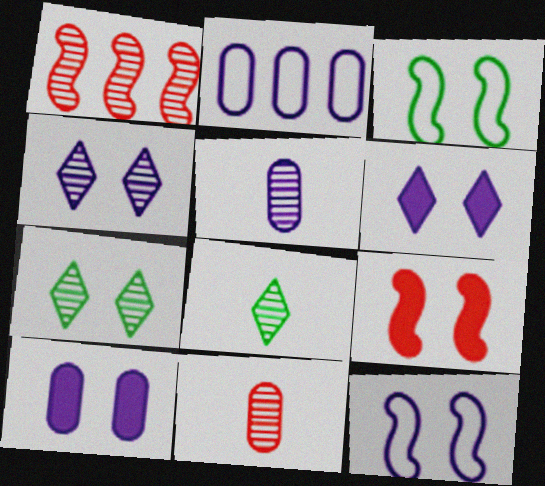[[1, 5, 7], 
[2, 5, 10], 
[2, 8, 9], 
[4, 10, 12]]